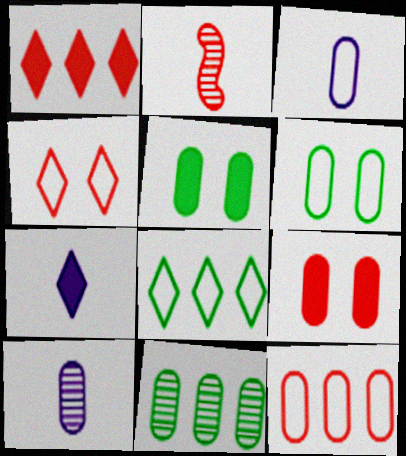[[3, 6, 12], 
[3, 9, 11], 
[5, 10, 12]]